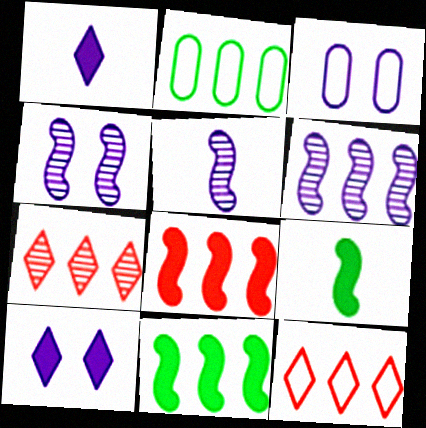[[1, 3, 6], 
[3, 4, 10], 
[3, 7, 9], 
[4, 5, 6]]